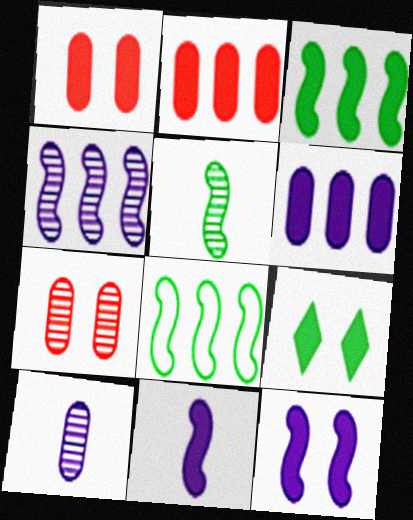[[1, 9, 12], 
[2, 9, 11]]